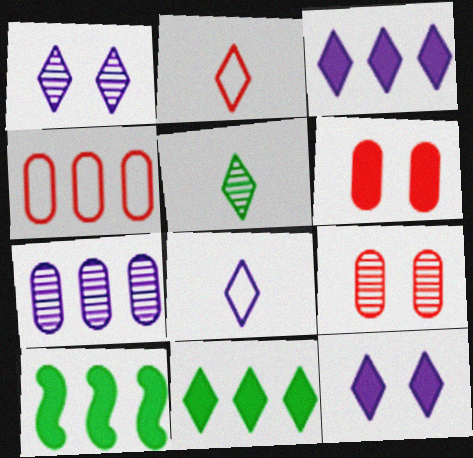[[1, 2, 11], 
[1, 3, 8], 
[8, 9, 10]]